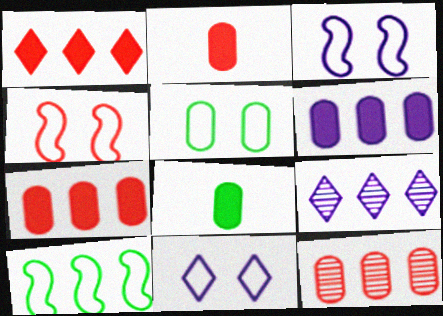[[4, 5, 11], 
[4, 8, 9], 
[7, 9, 10]]